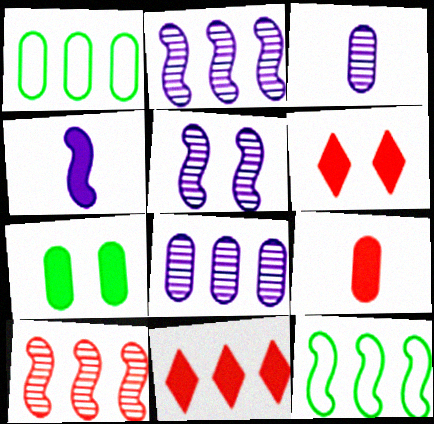[[1, 2, 11], 
[3, 6, 12], 
[4, 7, 11], 
[8, 11, 12]]